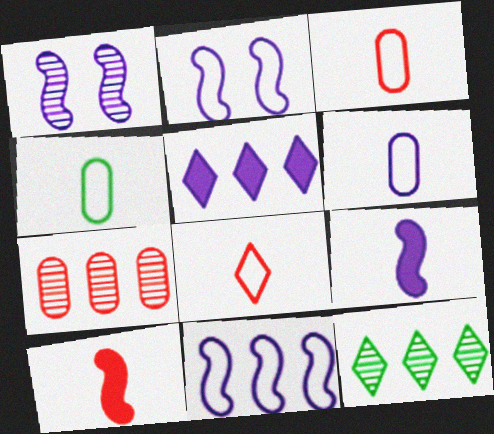[[1, 5, 6], 
[1, 9, 11], 
[3, 4, 6]]